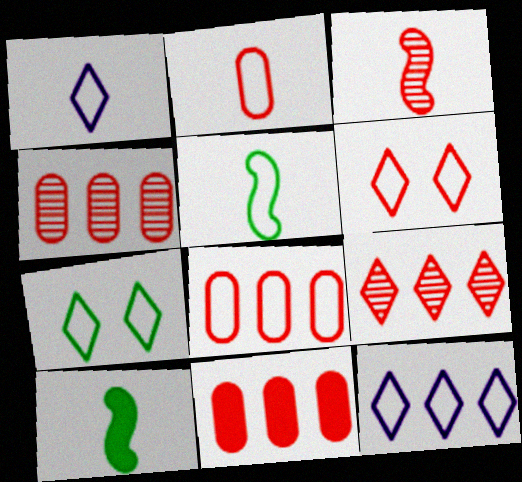[[1, 2, 5], 
[3, 6, 11], 
[4, 8, 11]]